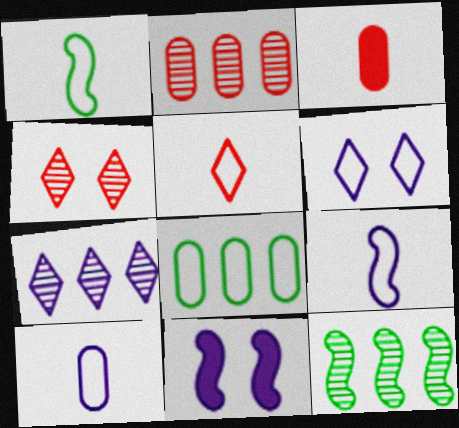[[1, 5, 10], 
[2, 7, 12], 
[3, 6, 12], 
[7, 10, 11]]